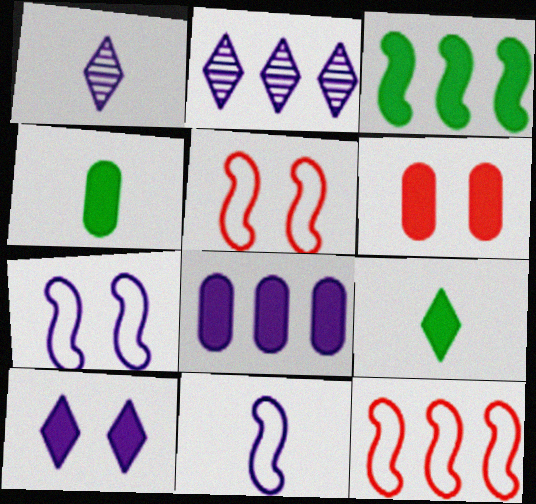[[1, 7, 8], 
[2, 4, 5], 
[4, 6, 8]]